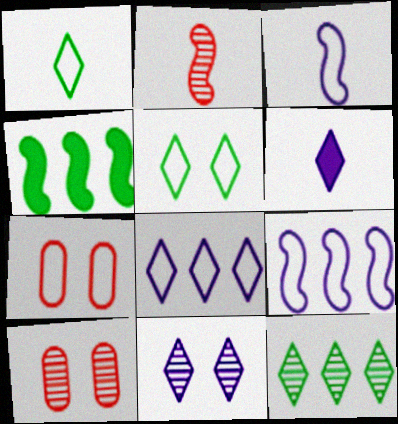[[1, 7, 9], 
[6, 8, 11]]